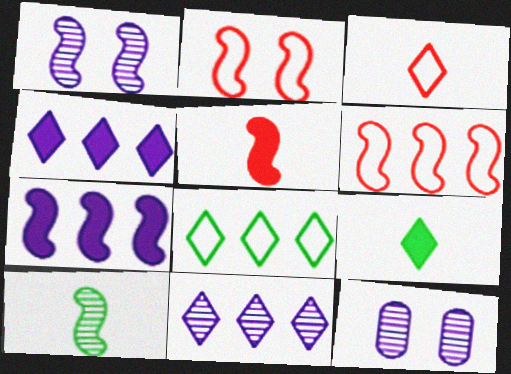[[2, 7, 10], 
[5, 8, 12], 
[6, 9, 12]]